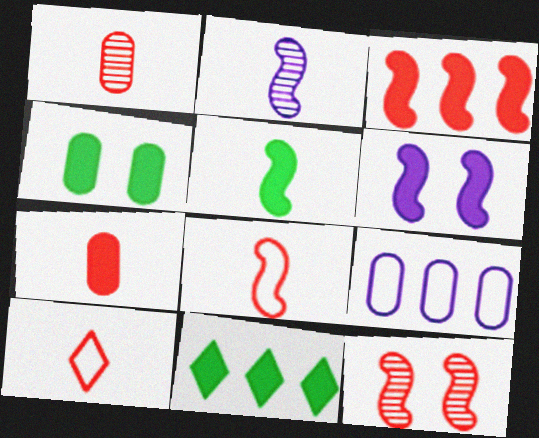[[1, 4, 9], 
[2, 5, 8], 
[3, 5, 6], 
[3, 8, 12], 
[4, 5, 11], 
[6, 7, 11]]